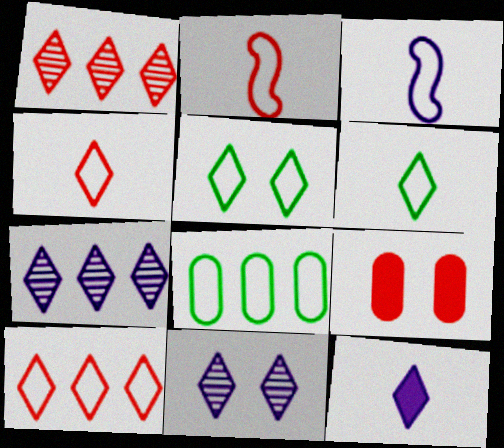[[1, 2, 9], 
[1, 5, 12]]